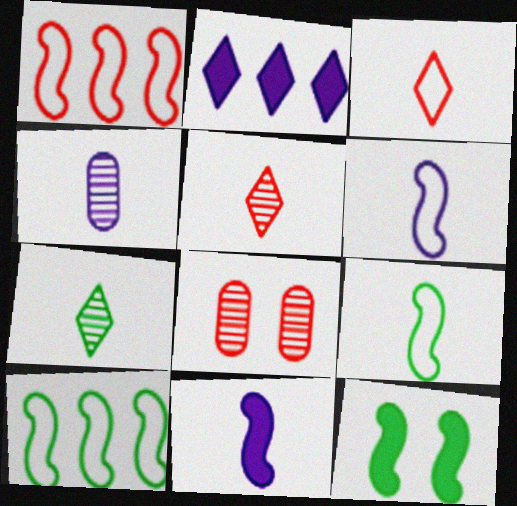[[2, 8, 9]]